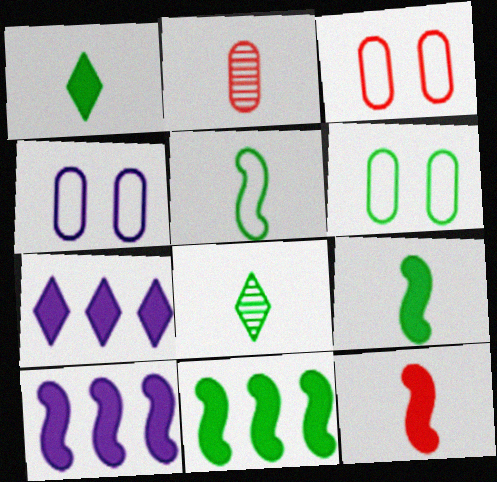[[3, 4, 6], 
[3, 8, 10], 
[6, 8, 11]]